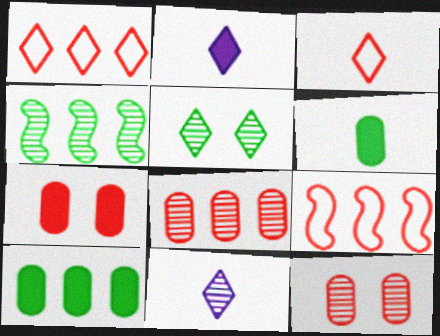[[1, 2, 5], 
[4, 11, 12]]